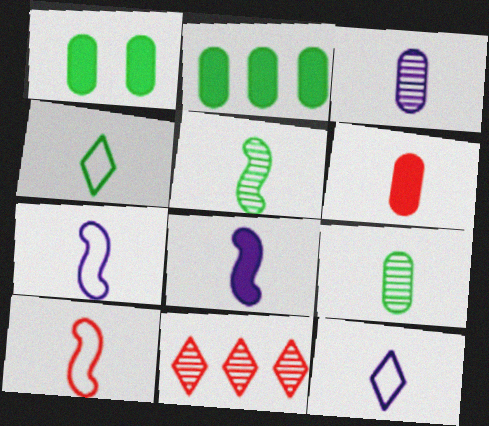[[1, 7, 11], 
[3, 8, 12], 
[5, 6, 12], 
[5, 8, 10]]